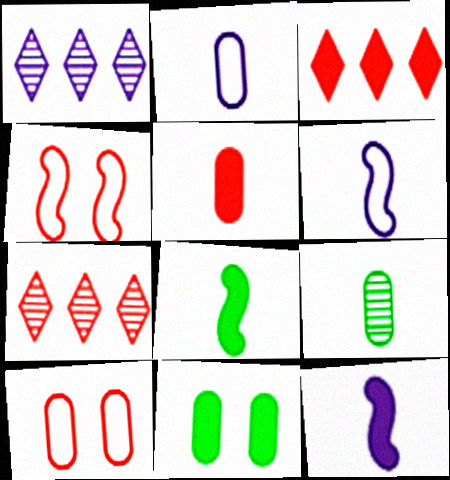[[1, 8, 10], 
[2, 5, 9], 
[3, 11, 12], 
[4, 5, 7], 
[6, 7, 11]]